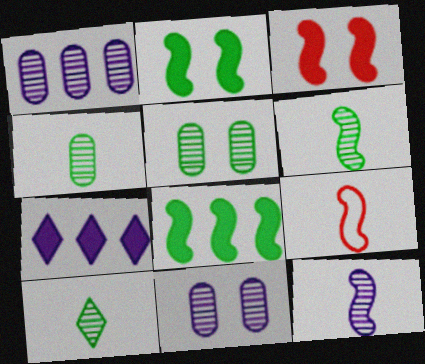[[4, 6, 10], 
[5, 7, 9]]